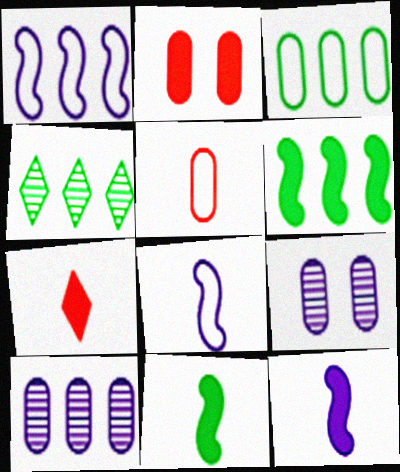[[2, 4, 8], 
[3, 4, 6]]